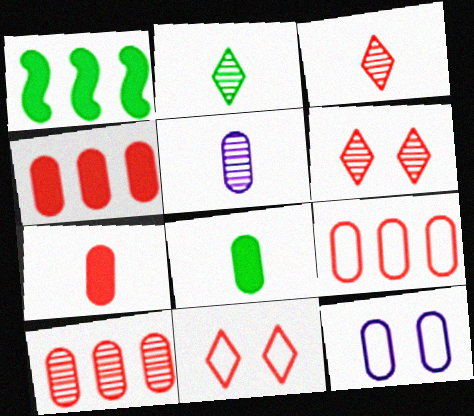[[1, 3, 12], 
[1, 5, 11], 
[4, 9, 10], 
[8, 10, 12]]